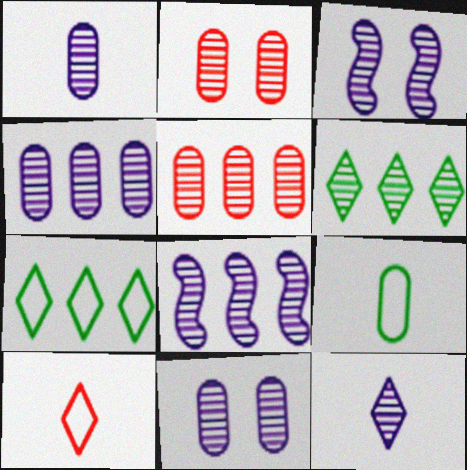[[1, 4, 11], 
[3, 4, 12], 
[5, 6, 8], 
[8, 11, 12]]